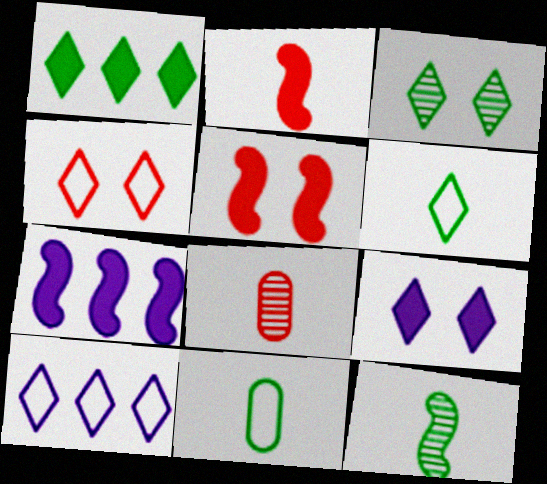[[1, 3, 6], 
[3, 4, 9], 
[4, 6, 10]]